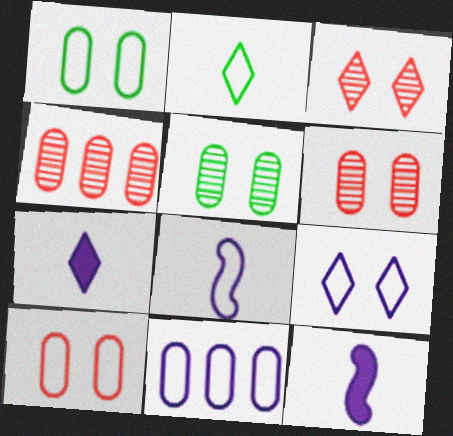[[8, 9, 11]]